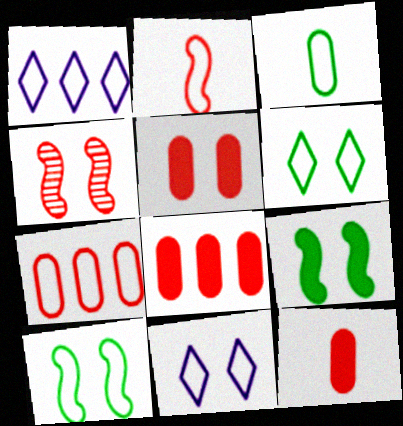[[5, 8, 12]]